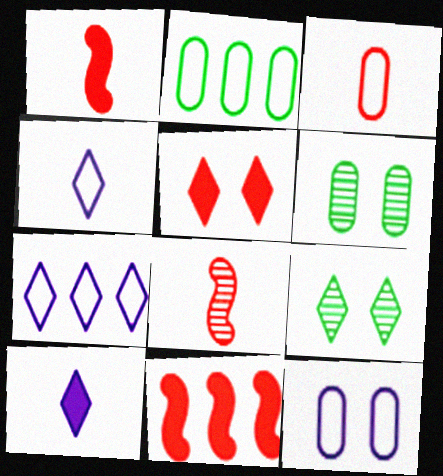[[1, 6, 7], 
[2, 3, 12], 
[4, 6, 11]]